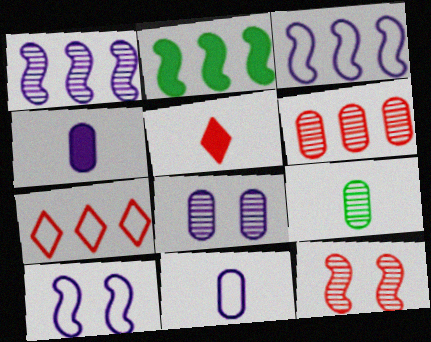[[6, 8, 9]]